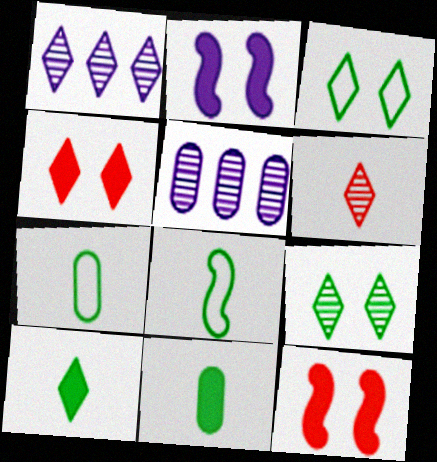[[1, 6, 9], 
[1, 7, 12], 
[4, 5, 8]]